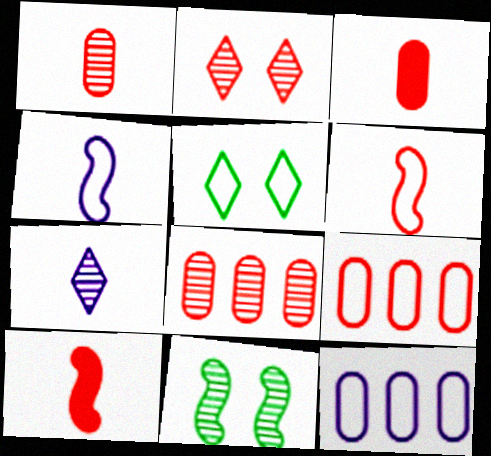[[2, 9, 10], 
[4, 5, 9], 
[5, 6, 12], 
[7, 8, 11]]